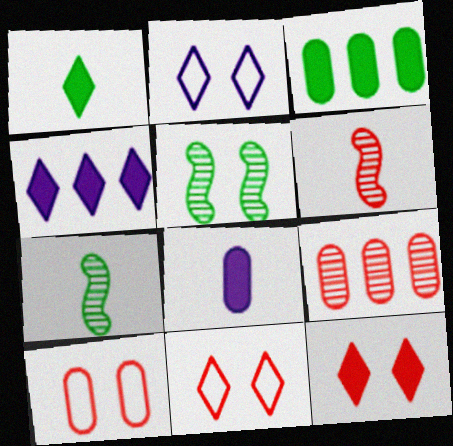[[1, 4, 12], 
[2, 3, 6], 
[4, 7, 10]]